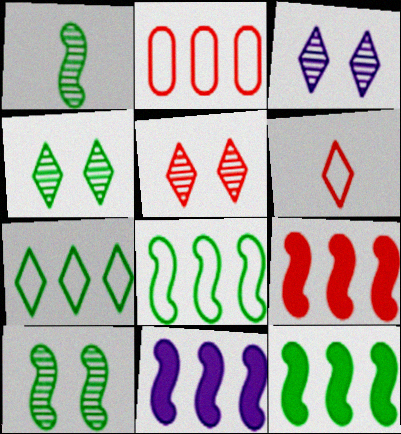[[3, 4, 5], 
[9, 11, 12]]